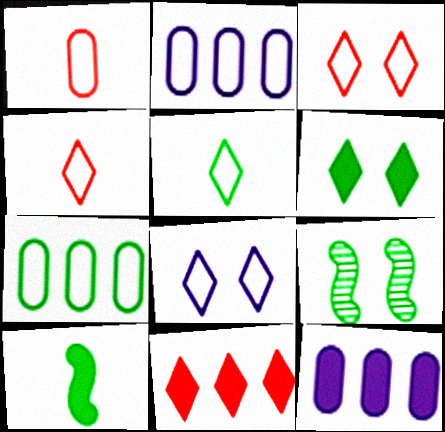[[4, 9, 12]]